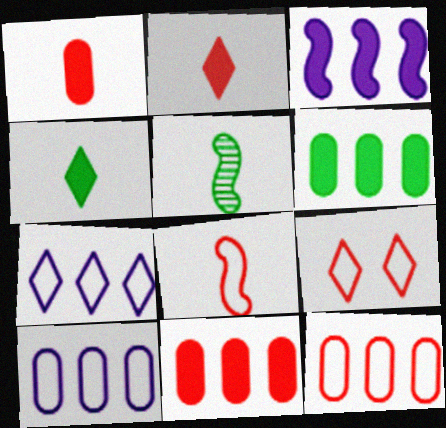[[8, 9, 12]]